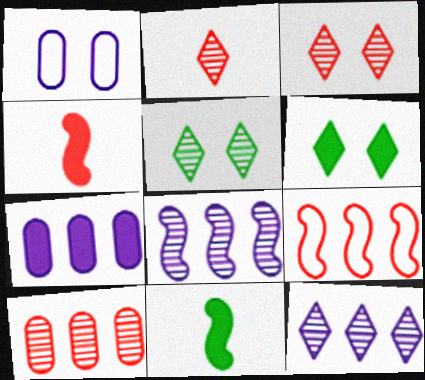[[2, 5, 12], 
[4, 6, 7]]